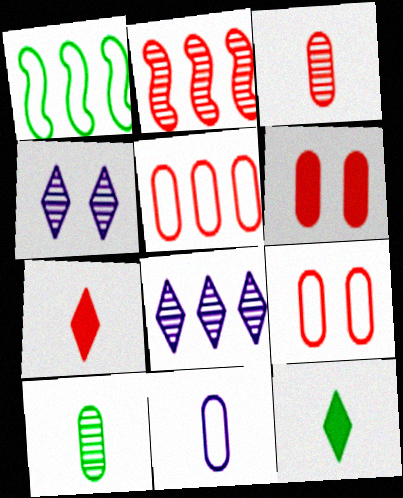[[2, 4, 10], 
[2, 7, 9], 
[3, 5, 6]]